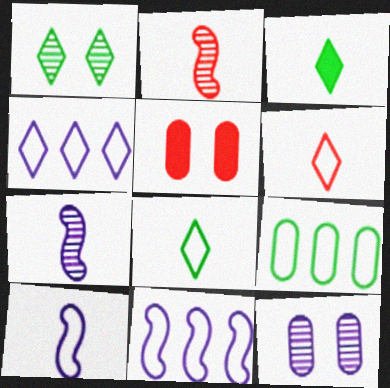[]